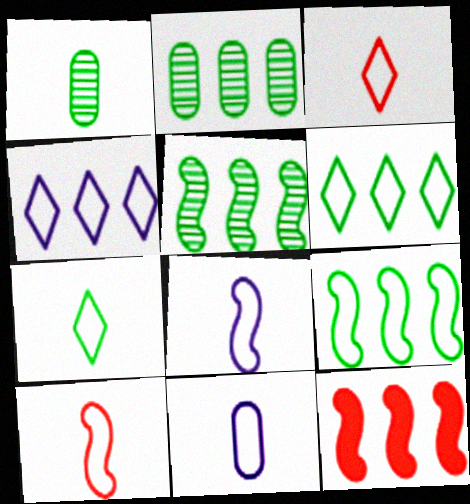[[2, 4, 12], 
[7, 10, 11]]